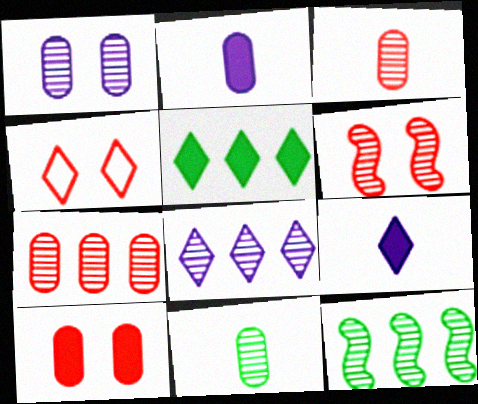[[1, 7, 11], 
[2, 4, 12], 
[4, 6, 10], 
[6, 8, 11], 
[7, 8, 12]]